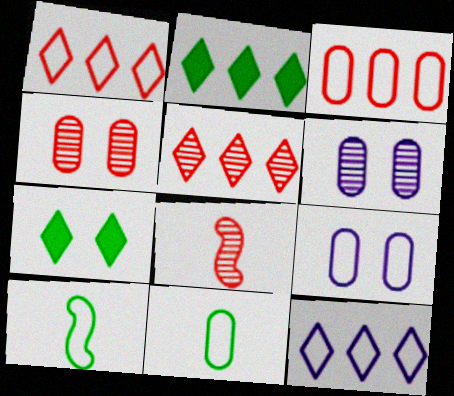[[1, 9, 10], 
[2, 5, 12], 
[2, 8, 9], 
[3, 9, 11], 
[4, 5, 8]]